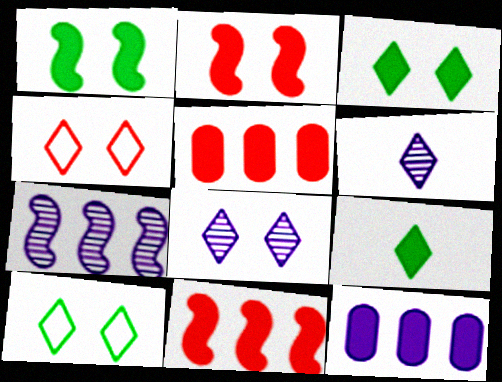[[2, 9, 12], 
[3, 4, 8]]